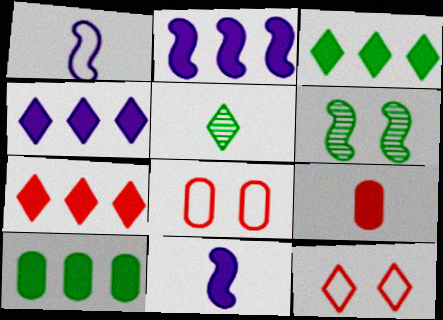[[1, 5, 9], 
[2, 5, 8], 
[2, 7, 10], 
[3, 4, 7], 
[4, 5, 12]]